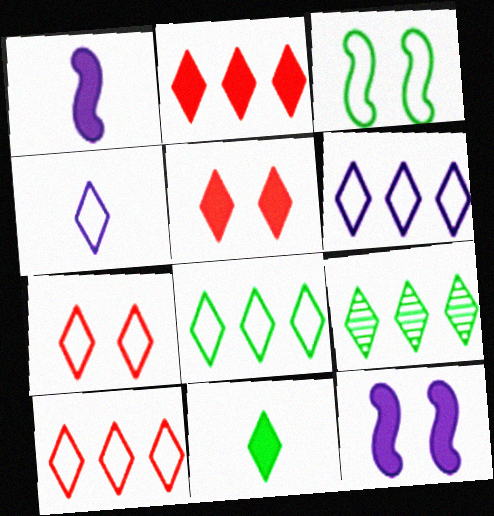[[2, 6, 9], 
[4, 5, 9], 
[4, 7, 8], 
[6, 8, 10]]